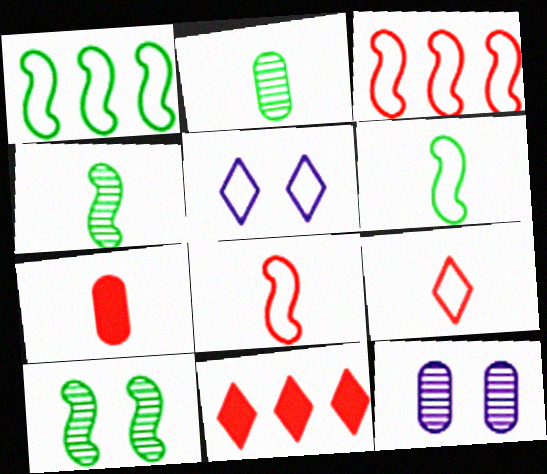[[6, 11, 12]]